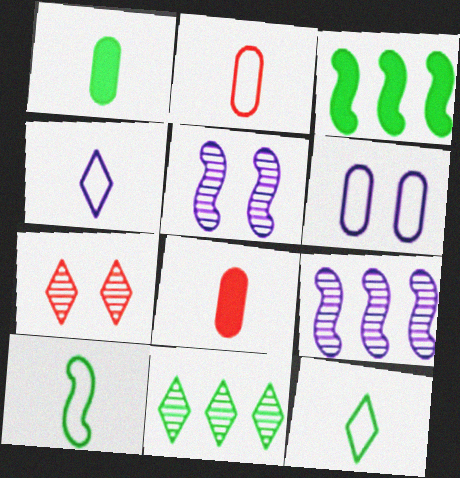[[2, 4, 10]]